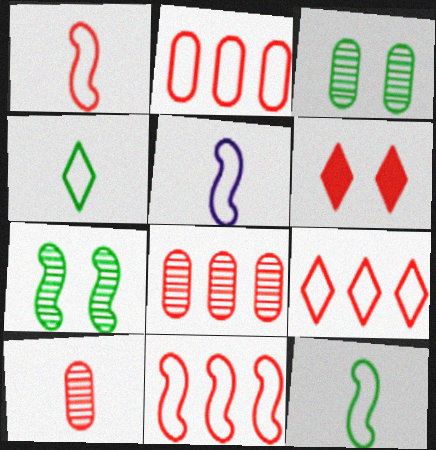[[1, 5, 12], 
[1, 6, 8], 
[2, 9, 11], 
[6, 10, 11]]